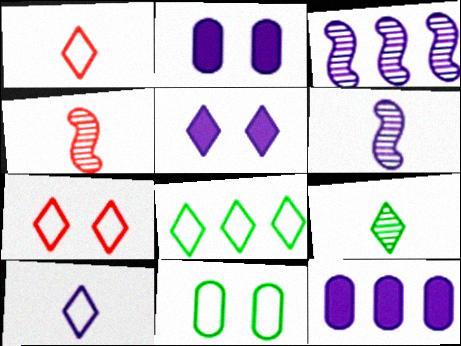[[2, 3, 10], 
[2, 4, 8], 
[7, 8, 10]]